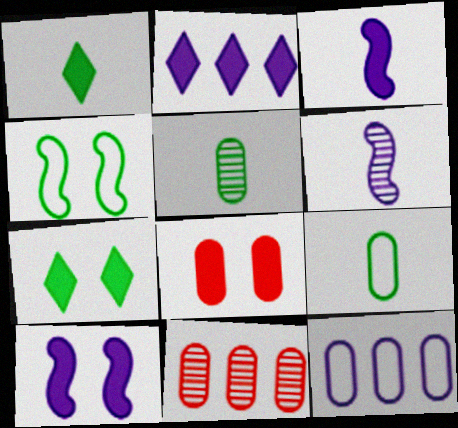[[5, 8, 12], 
[7, 8, 10]]